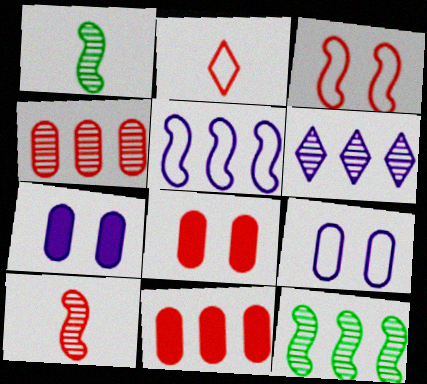[[2, 7, 12], 
[4, 6, 12]]